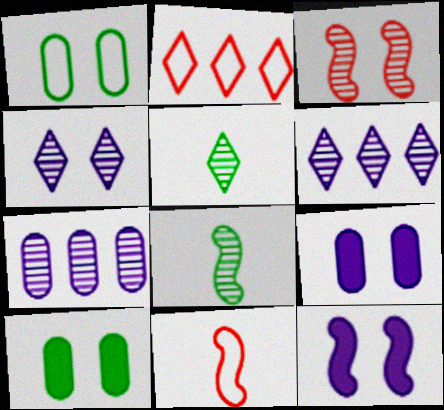[[2, 8, 9], 
[3, 5, 7], 
[6, 10, 11]]